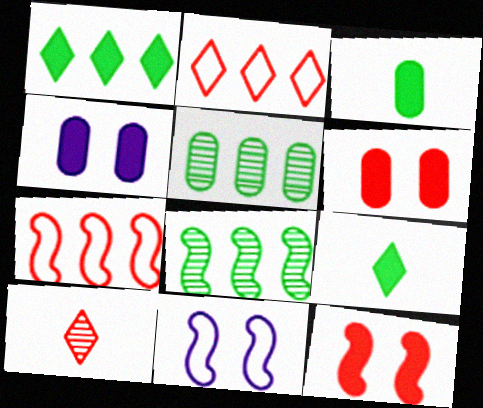[[6, 7, 10]]